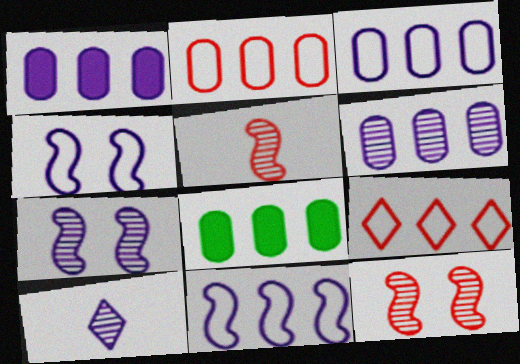[[1, 3, 6], 
[1, 4, 10], 
[2, 6, 8], 
[6, 7, 10]]